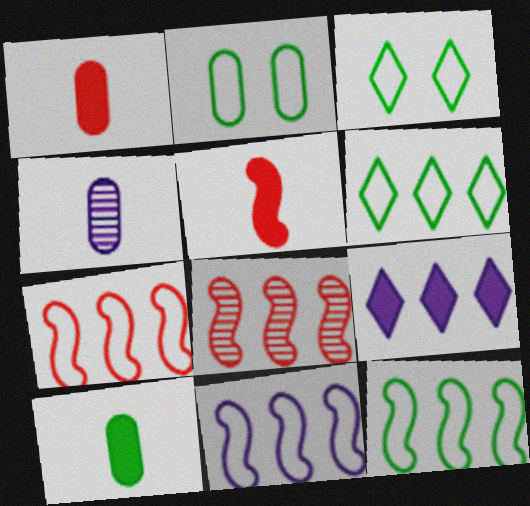[[7, 11, 12]]